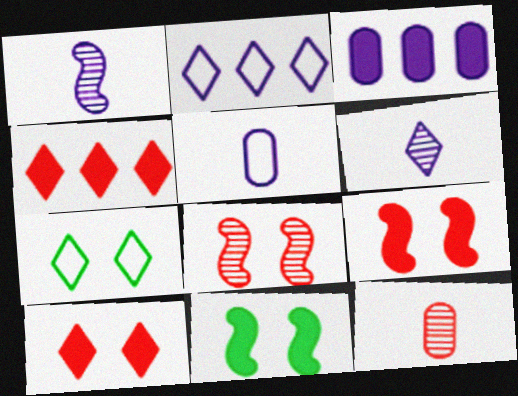[[2, 11, 12], 
[4, 6, 7]]